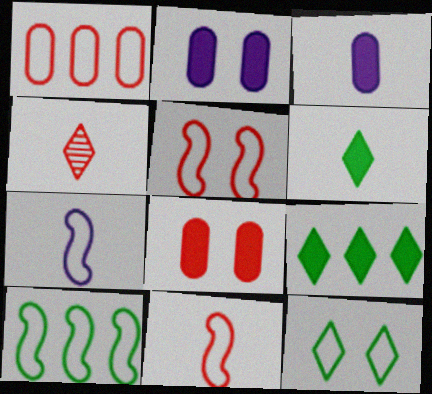[[1, 7, 12], 
[2, 4, 10], 
[5, 7, 10]]